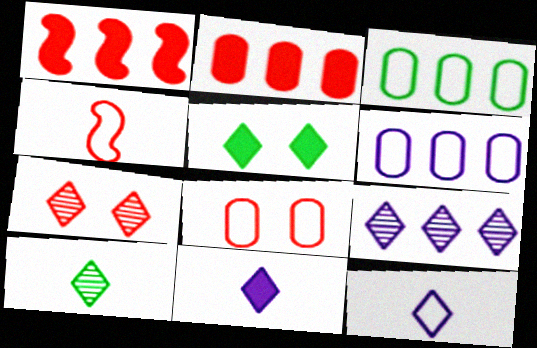[[1, 3, 9], 
[2, 4, 7], 
[7, 9, 10]]